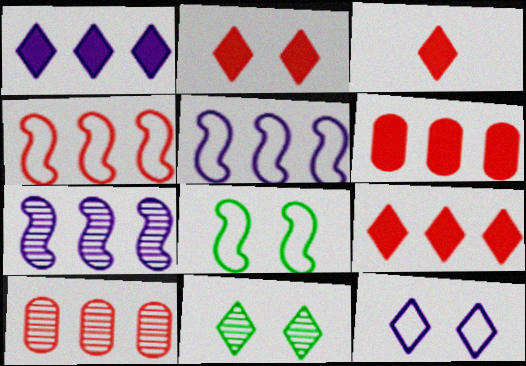[[2, 3, 9], 
[2, 11, 12], 
[4, 9, 10]]